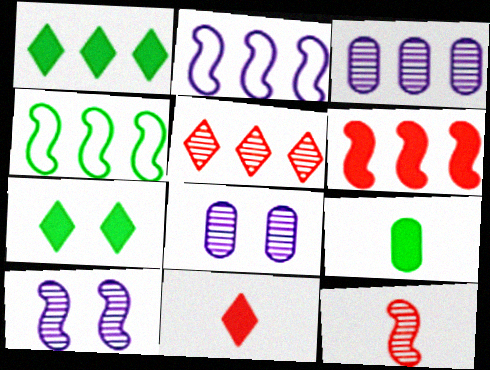[[4, 8, 11]]